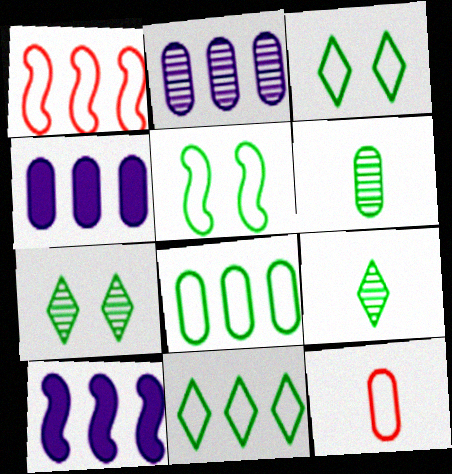[[7, 10, 12]]